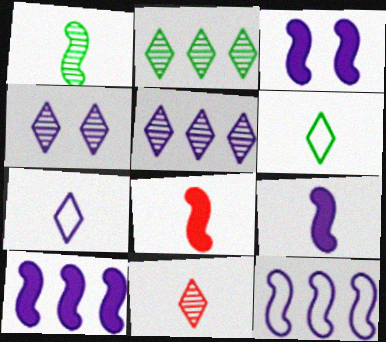[[2, 4, 11], 
[3, 9, 10]]